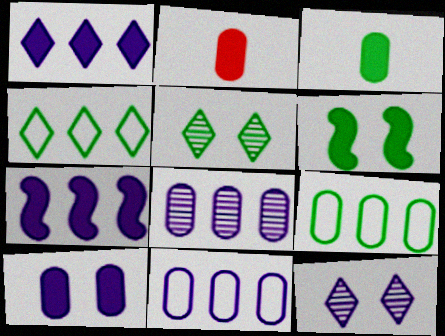[[1, 2, 6]]